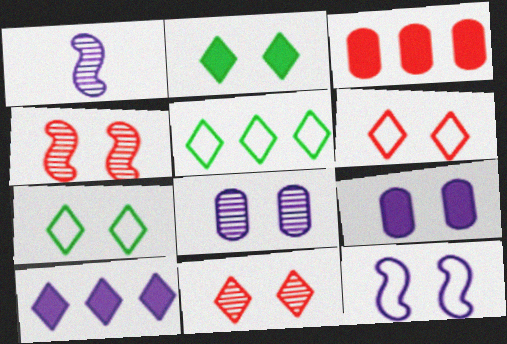[[1, 3, 7], 
[4, 7, 9]]